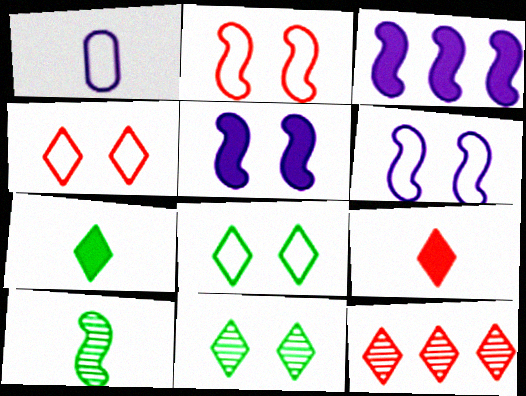[[1, 9, 10], 
[2, 3, 10], 
[4, 9, 12]]